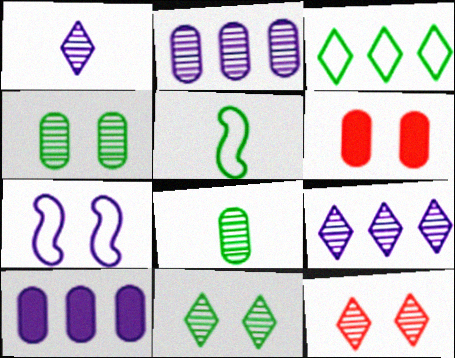[[1, 7, 10], 
[5, 6, 9], 
[5, 10, 12], 
[6, 7, 11]]